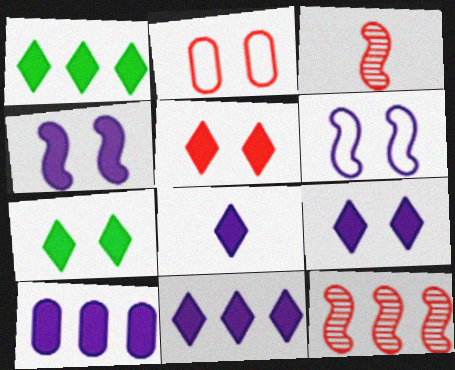[[1, 5, 8], 
[4, 8, 10], 
[5, 7, 9], 
[8, 9, 11]]